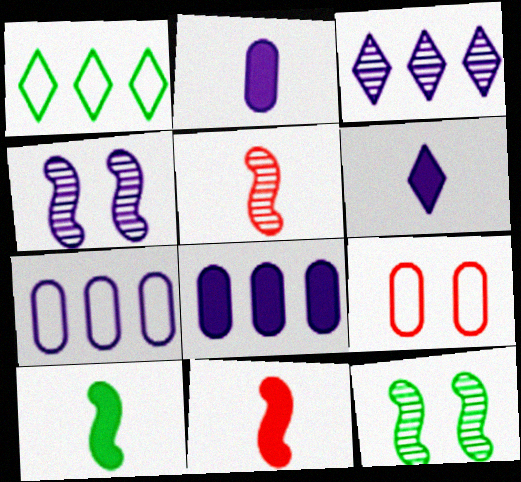[[3, 9, 10], 
[4, 6, 7]]